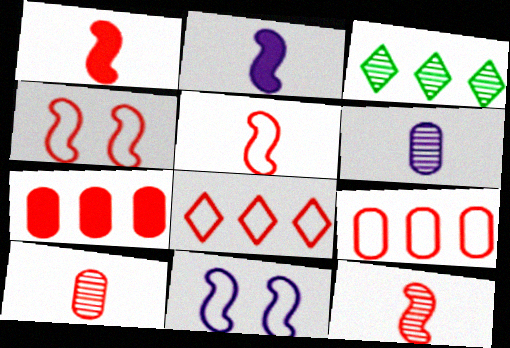[[1, 5, 12]]